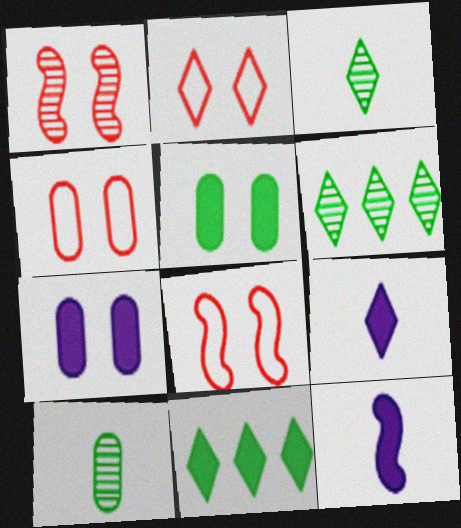[[2, 4, 8], 
[2, 6, 9], 
[4, 6, 12]]